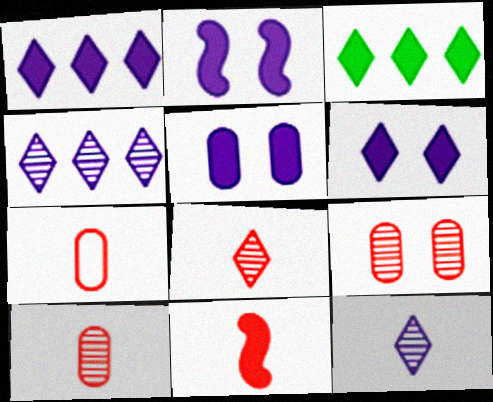[[2, 5, 6], 
[3, 5, 11], 
[7, 8, 11]]